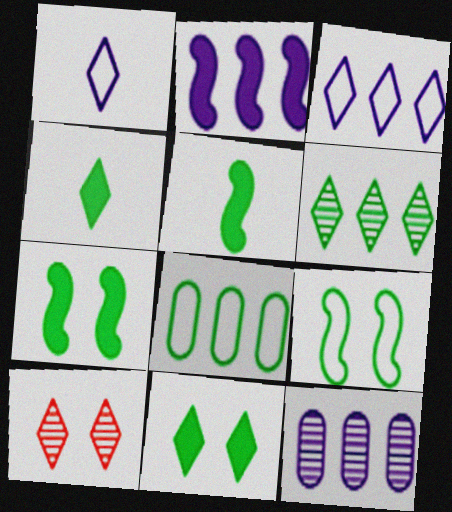[[2, 3, 12], 
[3, 4, 10]]